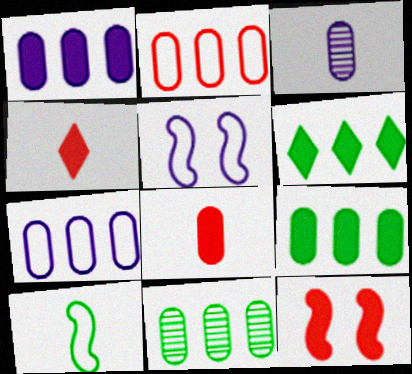[[1, 2, 11], 
[3, 4, 10], 
[4, 5, 11]]